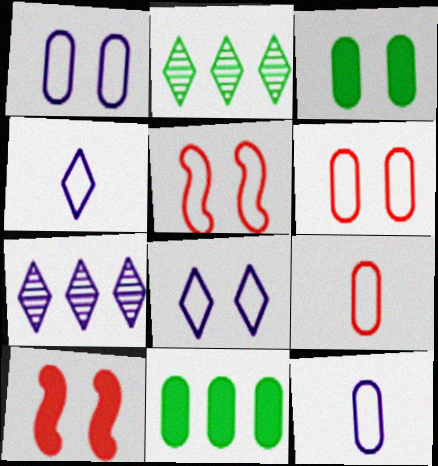[[2, 10, 12]]